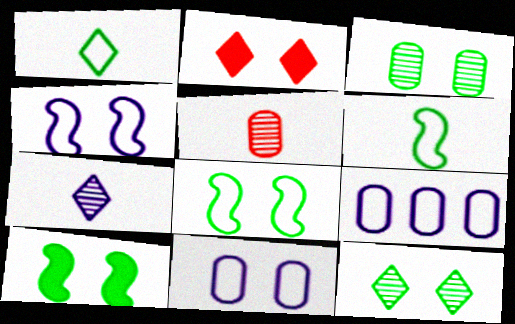[[2, 3, 4]]